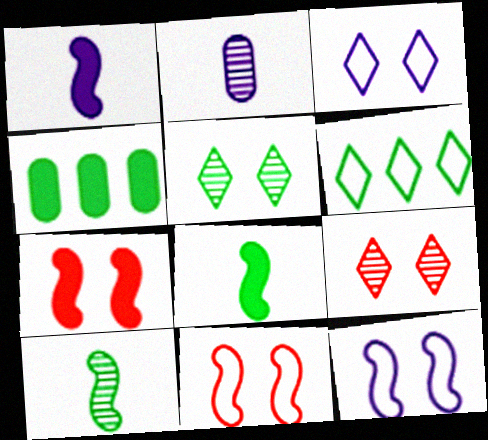[[2, 6, 7]]